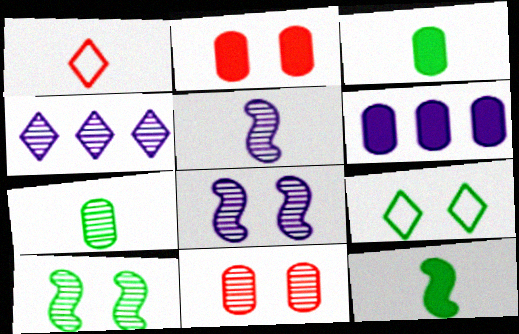[[1, 3, 5], 
[1, 6, 10], 
[2, 3, 6], 
[2, 8, 9]]